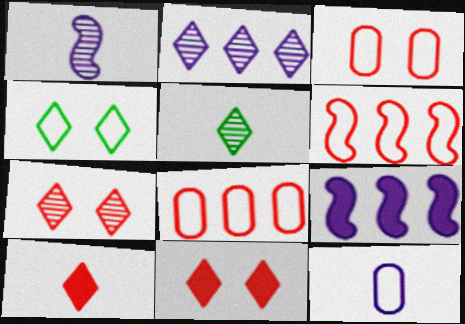[[2, 4, 10], 
[2, 5, 7], 
[3, 5, 9], 
[4, 6, 12]]